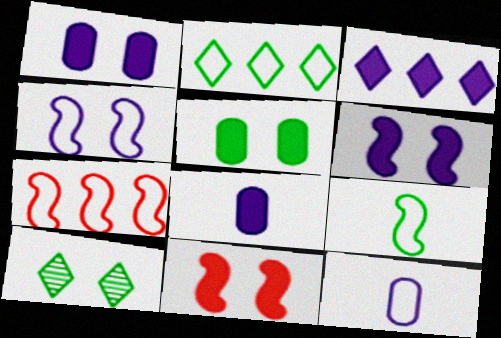[[3, 6, 8], 
[4, 7, 9], 
[7, 8, 10]]